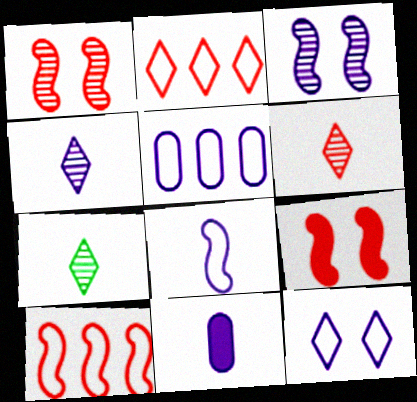[[4, 6, 7], 
[4, 8, 11], 
[5, 7, 9], 
[5, 8, 12]]